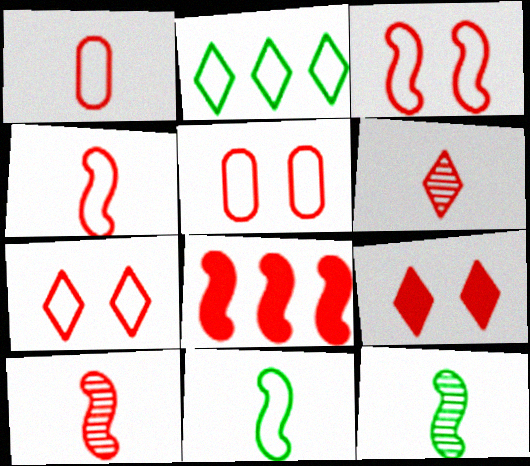[[3, 5, 7], 
[3, 8, 10], 
[5, 6, 8]]